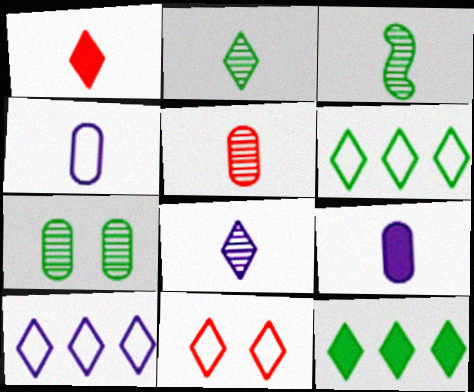[[1, 3, 4], 
[3, 5, 8], 
[8, 11, 12]]